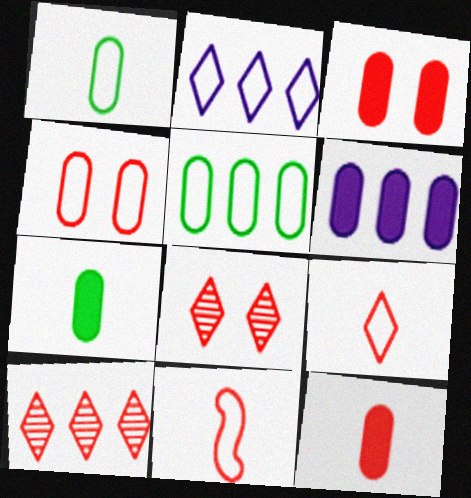[[3, 6, 7], 
[3, 10, 11]]